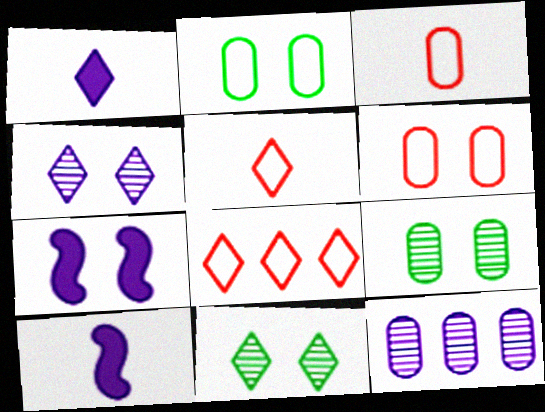[[1, 8, 11], 
[6, 7, 11], 
[8, 9, 10]]